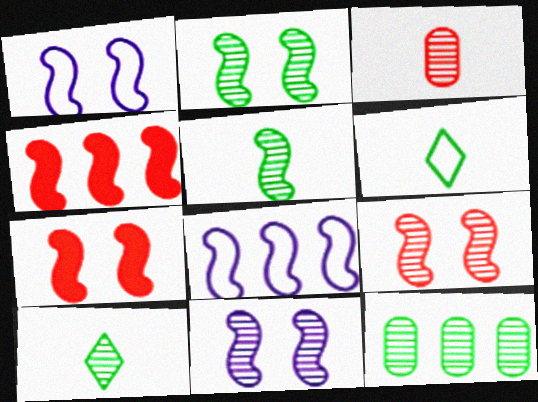[[1, 2, 7], 
[1, 4, 5], 
[2, 9, 11], 
[2, 10, 12], 
[5, 7, 8]]